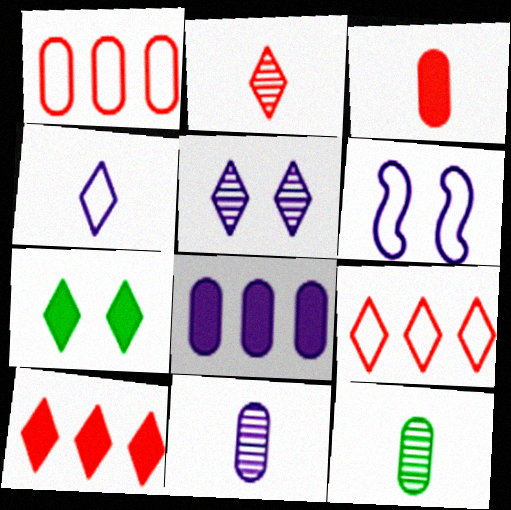[[6, 10, 12]]